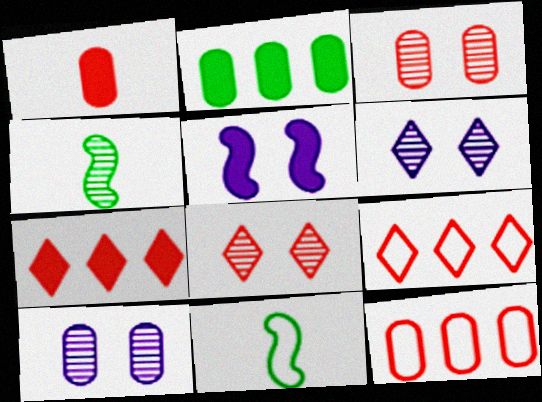[[1, 3, 12], 
[7, 10, 11]]